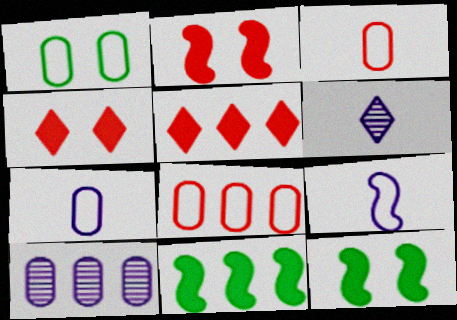[[1, 7, 8], 
[6, 8, 12]]